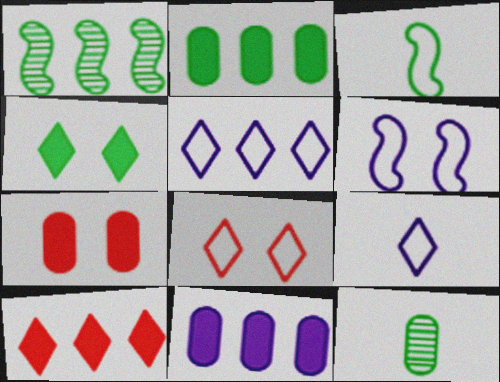[[1, 7, 9], 
[6, 10, 12]]